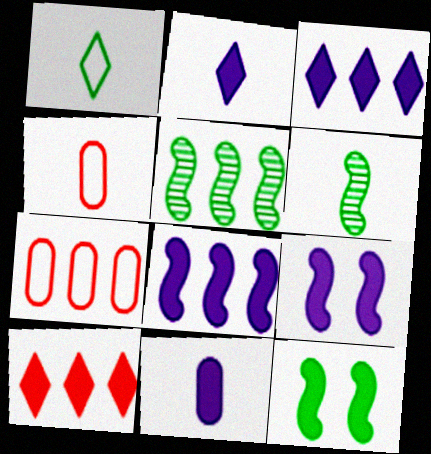[[2, 4, 6], 
[3, 5, 7], 
[3, 9, 11], 
[10, 11, 12]]